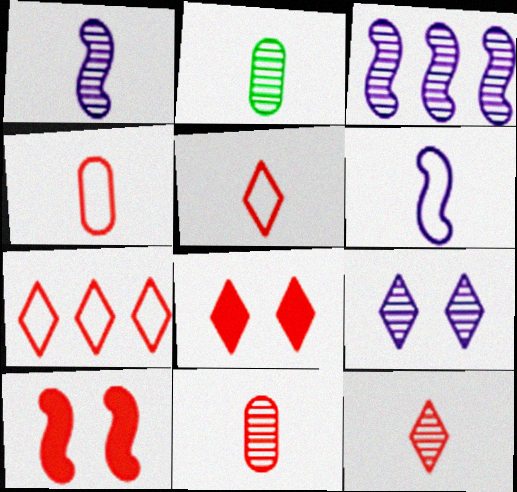[[1, 2, 12], 
[7, 8, 12], 
[7, 10, 11]]